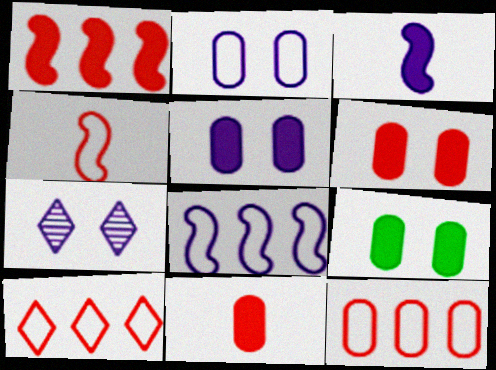[[5, 6, 9]]